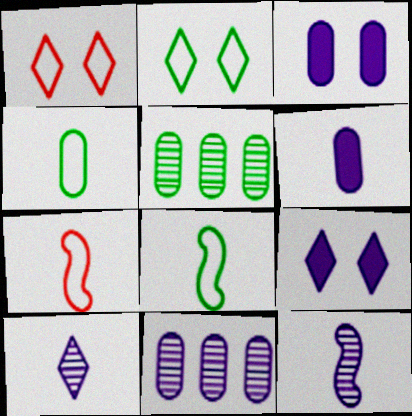[[5, 7, 9]]